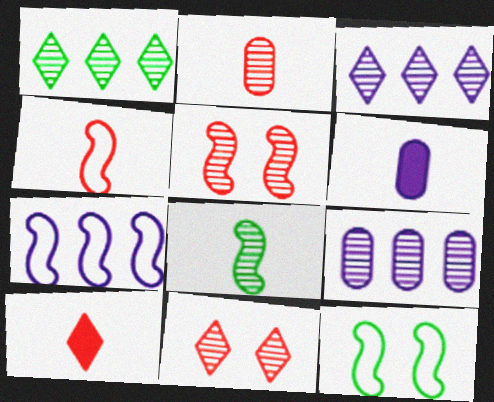[[2, 4, 10], 
[4, 7, 12], 
[8, 9, 11], 
[9, 10, 12]]